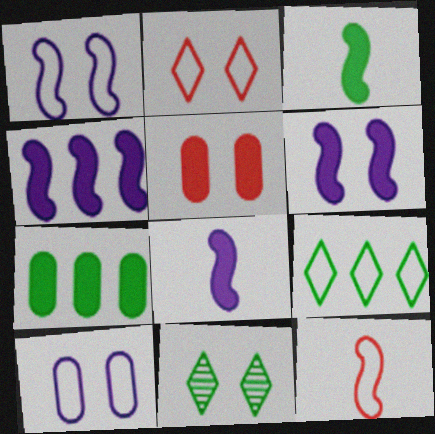[[1, 5, 11], 
[4, 6, 8], 
[9, 10, 12]]